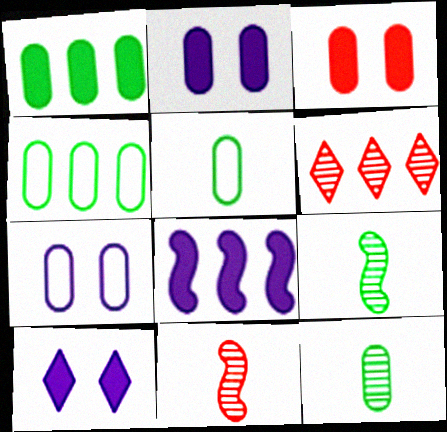[[4, 6, 8], 
[4, 10, 11]]